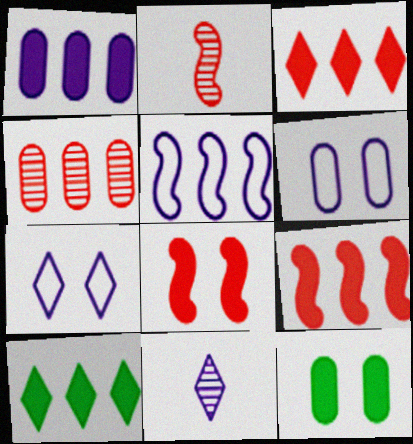[[1, 9, 10], 
[2, 6, 10], 
[4, 5, 10]]